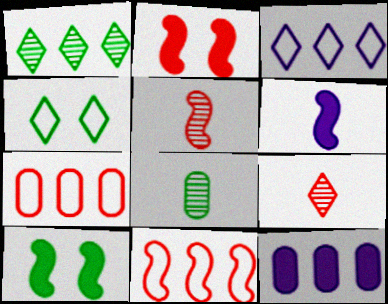[[1, 11, 12], 
[2, 3, 8], 
[2, 5, 11], 
[2, 7, 9], 
[4, 5, 12]]